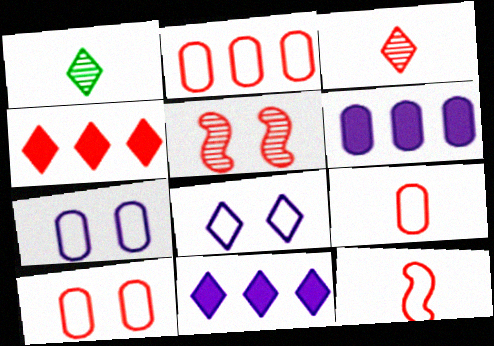[[1, 4, 8], 
[2, 9, 10], 
[4, 5, 9]]